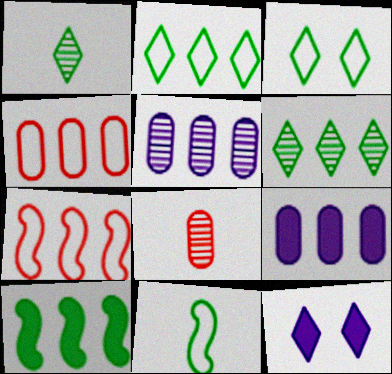[[6, 7, 9]]